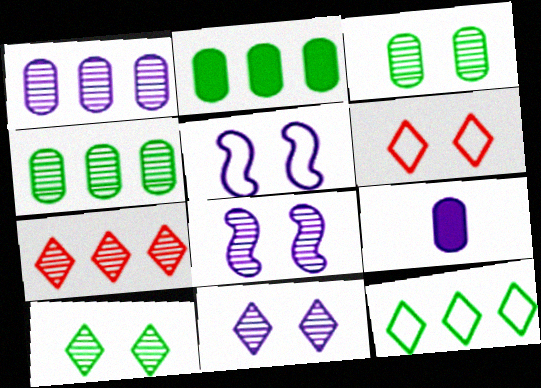[]